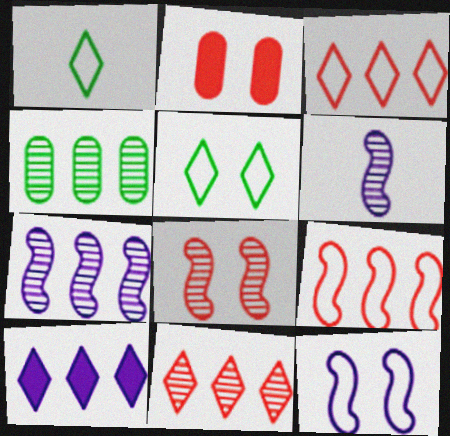[[1, 2, 7], 
[4, 7, 11], 
[4, 9, 10]]